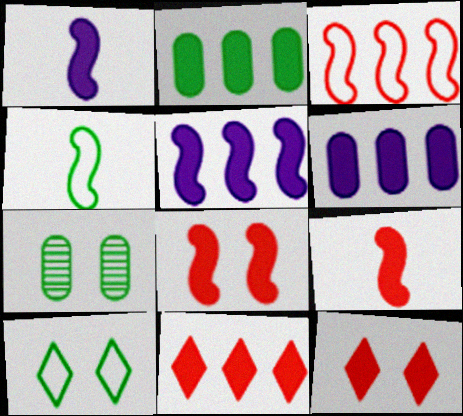[[1, 2, 12], 
[2, 5, 11]]